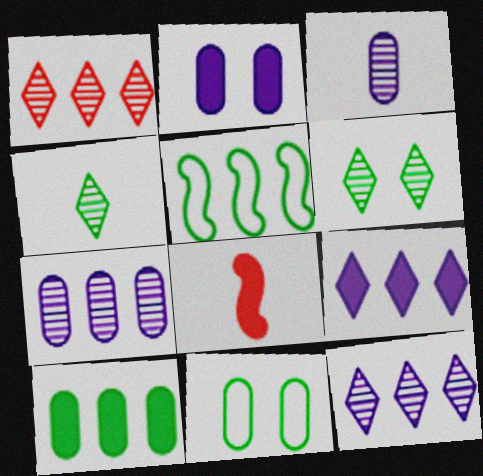[[8, 11, 12]]